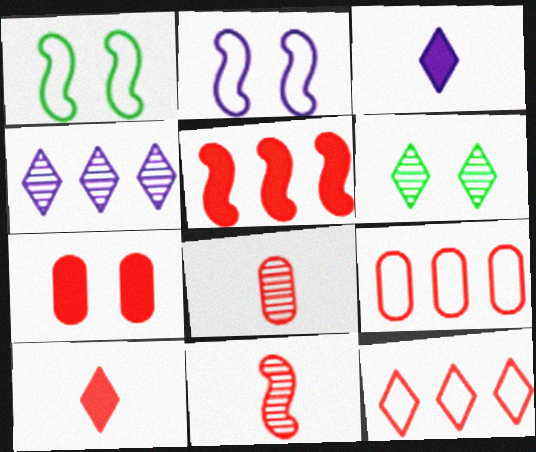[[2, 6, 7], 
[3, 6, 12], 
[5, 7, 10], 
[7, 8, 9], 
[7, 11, 12]]